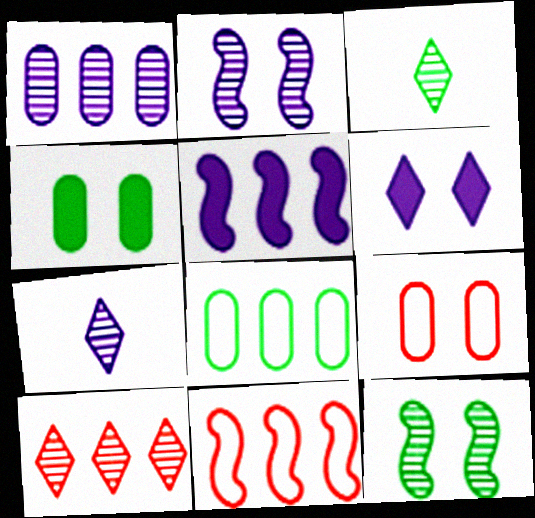[[1, 2, 7], 
[3, 5, 9], 
[4, 7, 11], 
[5, 8, 10], 
[6, 9, 12]]